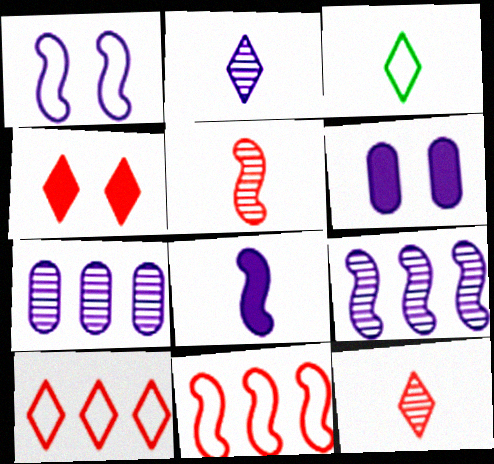[[1, 8, 9], 
[4, 10, 12]]